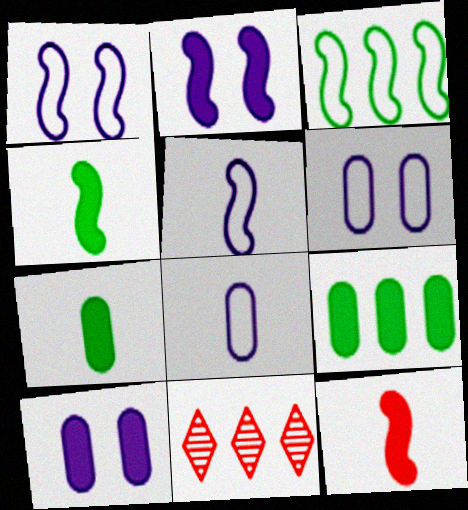[[1, 7, 11], 
[4, 6, 11]]